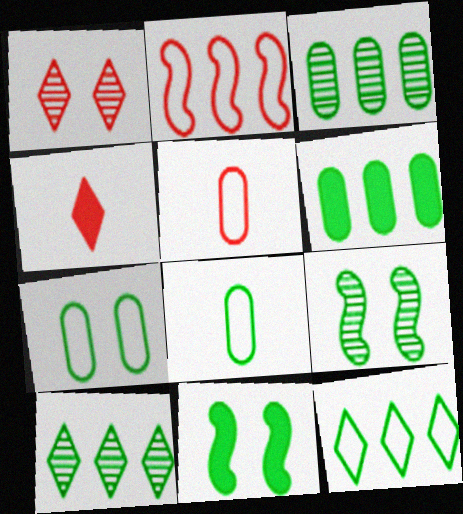[[8, 10, 11]]